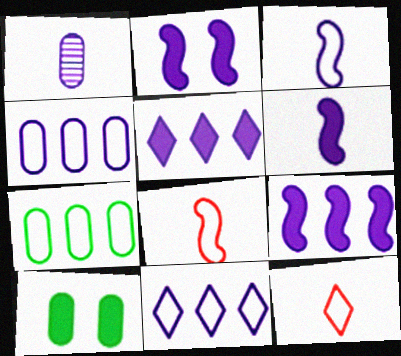[[1, 2, 11], 
[2, 6, 9]]